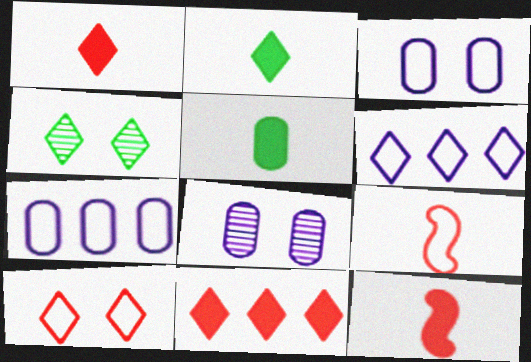[[1, 4, 6], 
[4, 7, 12]]